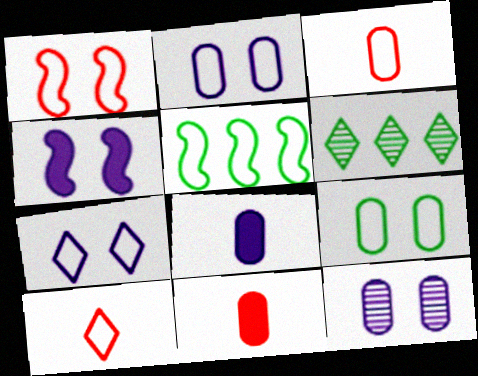[[1, 6, 8], 
[1, 7, 9], 
[2, 5, 10], 
[3, 4, 6], 
[3, 5, 7], 
[4, 7, 12]]